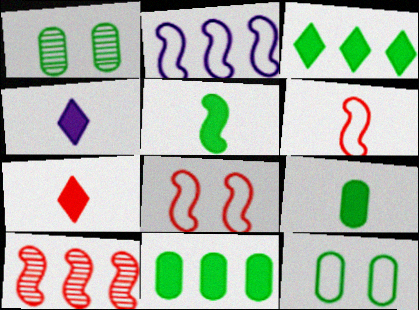[[1, 2, 7], 
[4, 10, 12]]